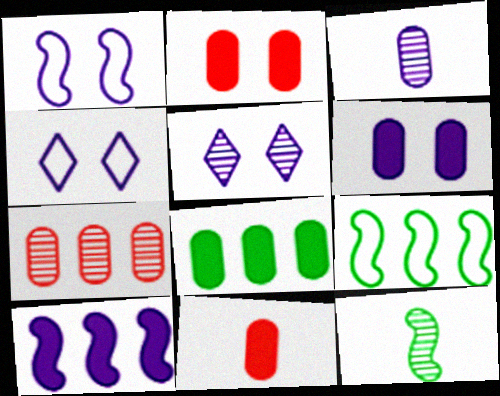[[1, 5, 6], 
[3, 4, 10], 
[5, 7, 12], 
[5, 9, 11], 
[6, 8, 11]]